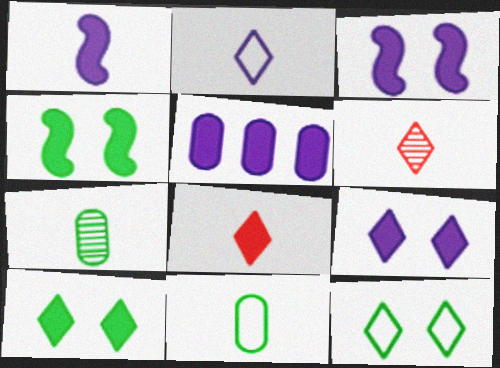[[1, 5, 9], 
[1, 6, 11], 
[4, 5, 8]]